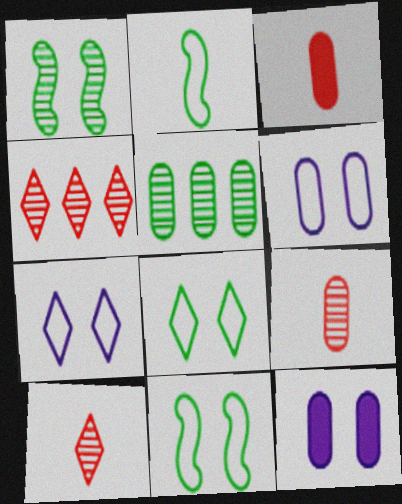[[2, 4, 12], 
[3, 5, 6]]